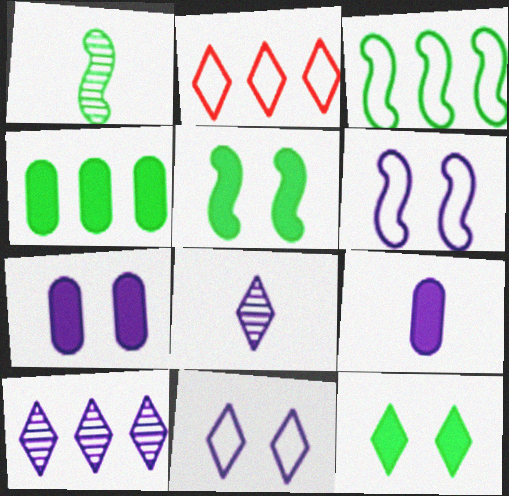[[1, 2, 7], 
[1, 3, 5], 
[2, 8, 12], 
[6, 9, 10]]